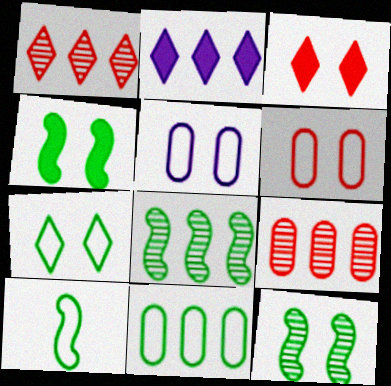[[3, 5, 12], 
[4, 8, 10], 
[7, 10, 11]]